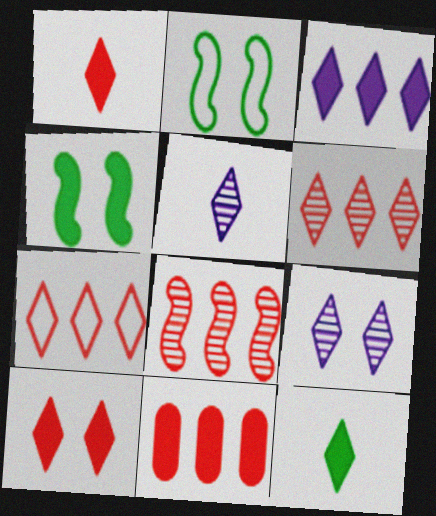[[2, 5, 11], 
[3, 10, 12], 
[7, 8, 11], 
[7, 9, 12]]